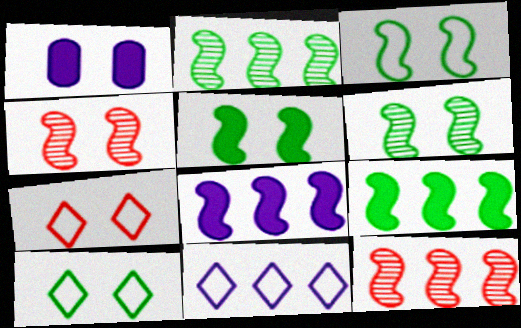[[1, 4, 10], 
[1, 6, 7], 
[3, 5, 6]]